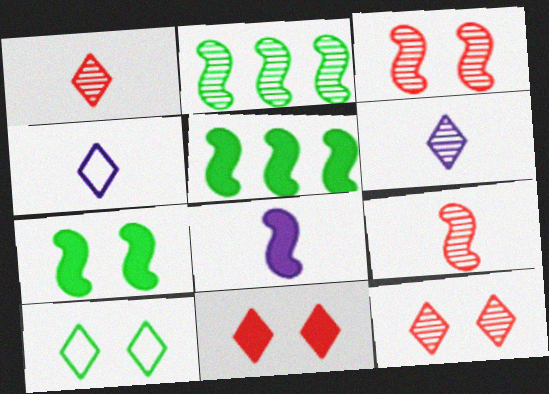[]